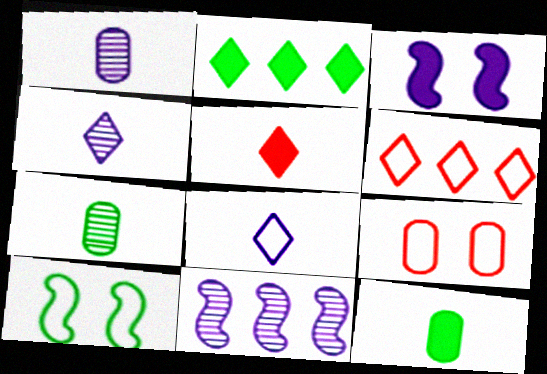[[2, 7, 10], 
[3, 6, 7]]